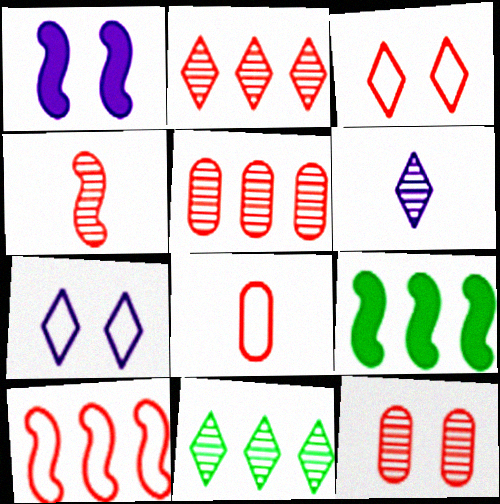[[1, 8, 11], 
[2, 4, 12], 
[3, 8, 10]]